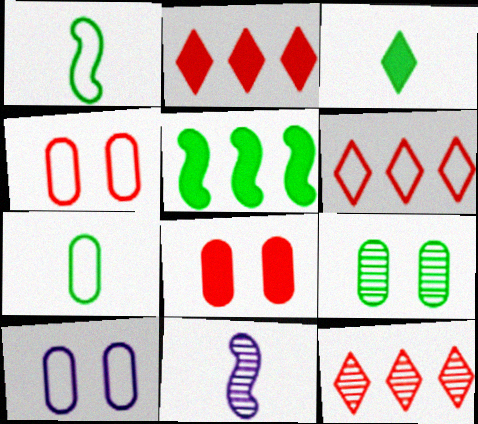[[1, 6, 10], 
[2, 6, 12], 
[8, 9, 10], 
[9, 11, 12]]